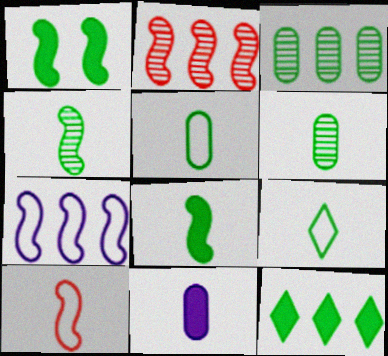[[1, 3, 9], 
[6, 8, 9]]